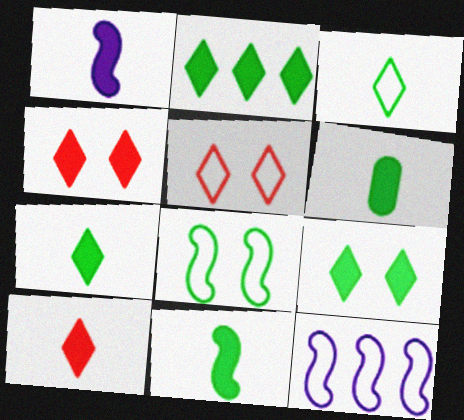[[1, 6, 10], 
[2, 7, 9], 
[6, 7, 11]]